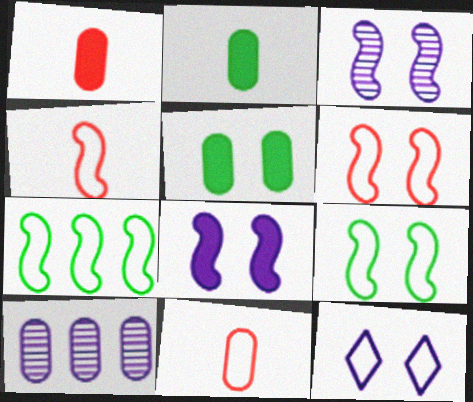[[5, 10, 11], 
[7, 11, 12]]